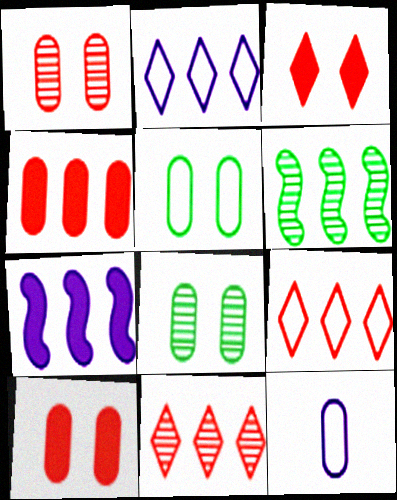[[2, 4, 6], 
[3, 6, 12], 
[4, 8, 12]]